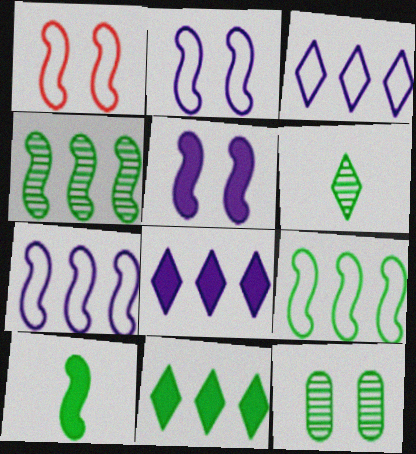[[4, 6, 12]]